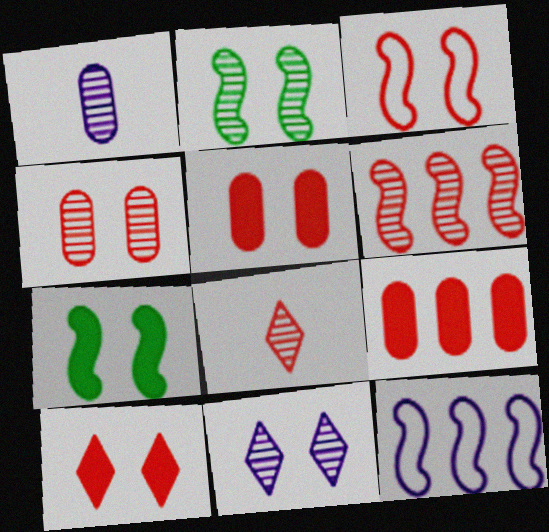[[2, 4, 11], 
[3, 4, 10], 
[3, 8, 9], 
[4, 6, 8]]